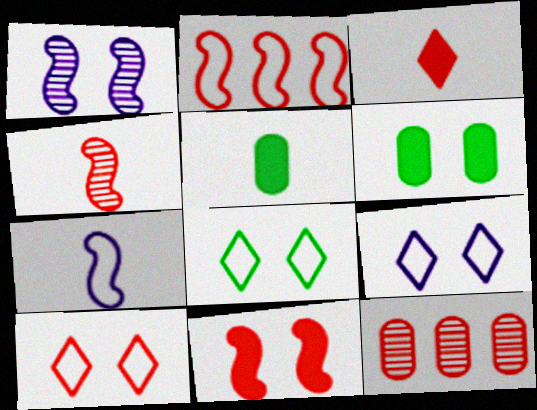[[1, 6, 10], 
[2, 4, 11], 
[8, 9, 10]]